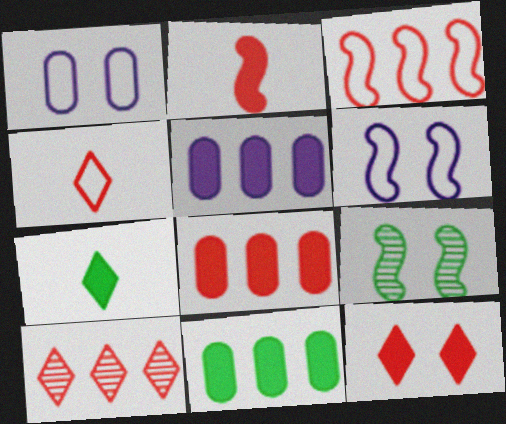[[1, 9, 12], 
[2, 8, 12], 
[3, 8, 10], 
[4, 5, 9], 
[4, 10, 12], 
[5, 8, 11]]